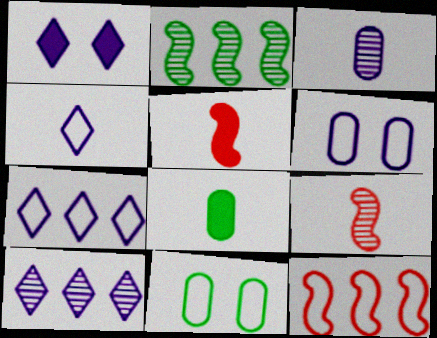[[1, 4, 10], 
[4, 8, 9], 
[4, 11, 12], 
[5, 10, 11]]